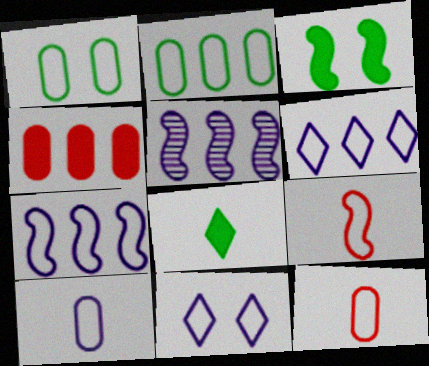[[1, 6, 9], 
[2, 9, 11], 
[3, 5, 9], 
[7, 10, 11]]